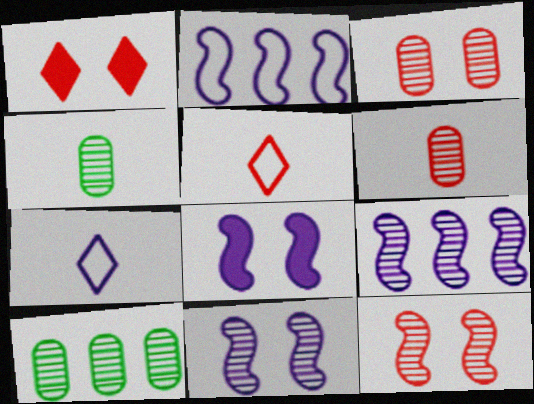[[1, 2, 4], 
[5, 8, 10]]